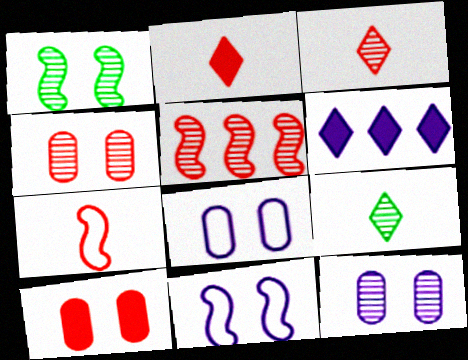[[3, 4, 5], 
[5, 9, 12]]